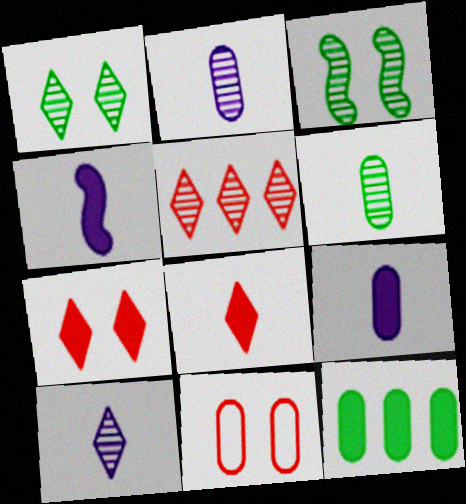[[1, 5, 10], 
[2, 3, 5], 
[2, 11, 12], 
[4, 7, 12]]